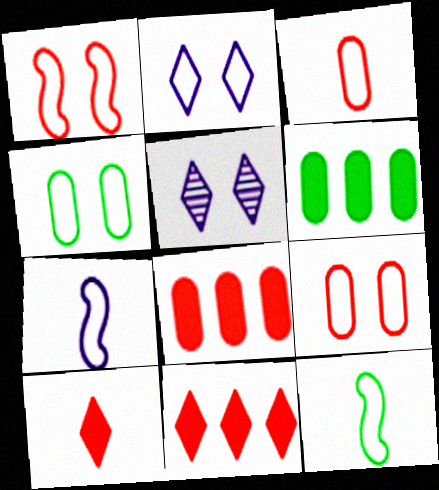[[1, 2, 4], 
[5, 8, 12]]